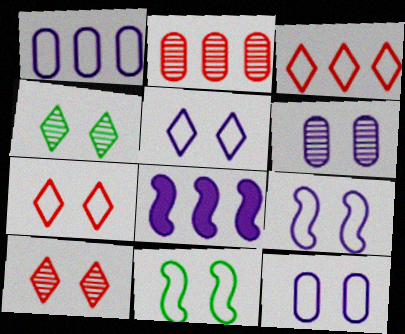[[5, 9, 12], 
[7, 11, 12]]